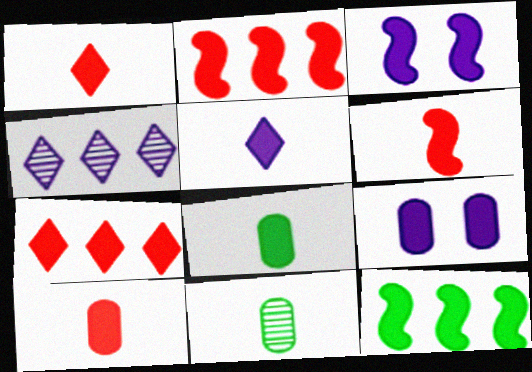[[1, 6, 10], 
[1, 9, 12], 
[3, 6, 12], 
[3, 7, 8], 
[5, 6, 8]]